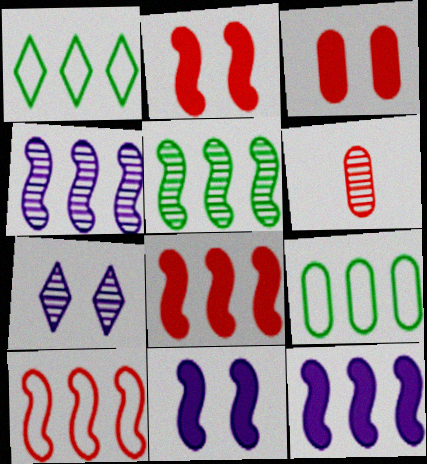[[1, 6, 11], 
[5, 6, 7], 
[5, 10, 12]]